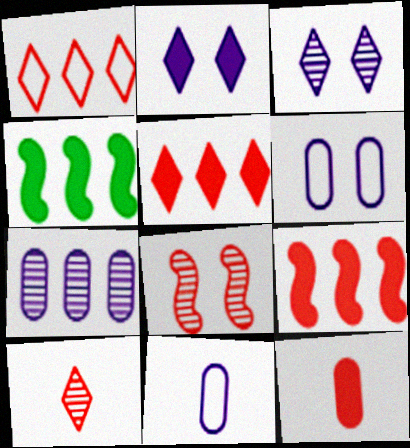[[1, 4, 7], 
[1, 8, 12], 
[2, 4, 12], 
[4, 6, 10]]